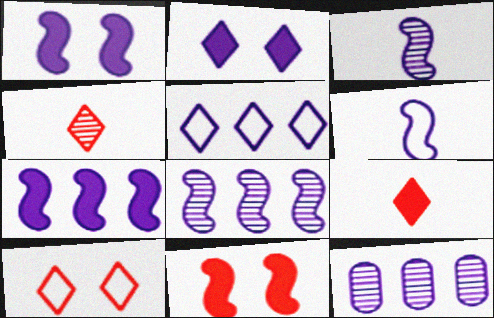[[1, 6, 8], 
[2, 6, 12], 
[5, 7, 12]]